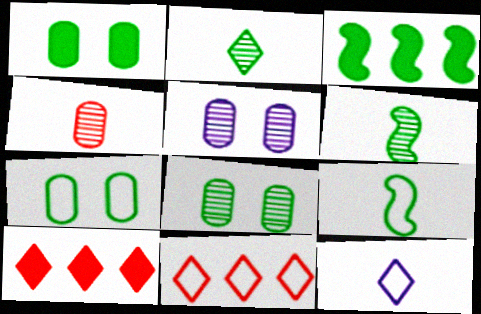[[1, 7, 8], 
[2, 3, 7], 
[5, 9, 10]]